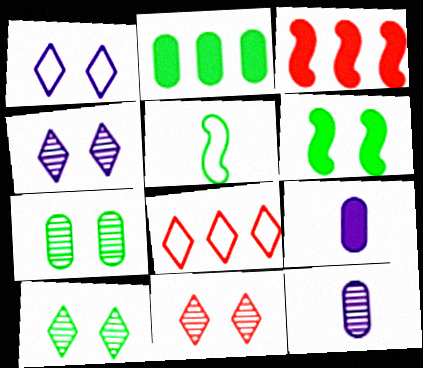[[2, 5, 10], 
[4, 10, 11], 
[6, 8, 12]]